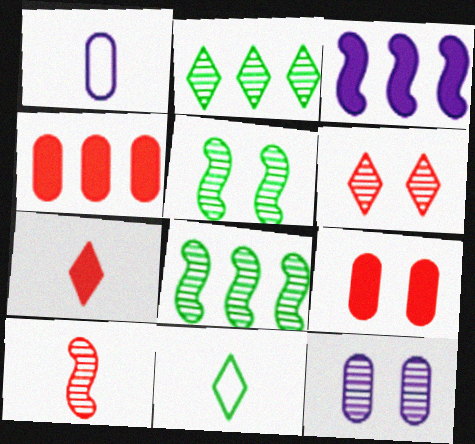[[2, 10, 12], 
[5, 6, 12]]